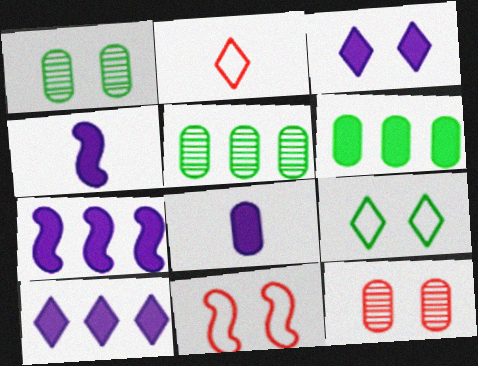[[1, 2, 7], 
[1, 3, 11], 
[3, 7, 8]]